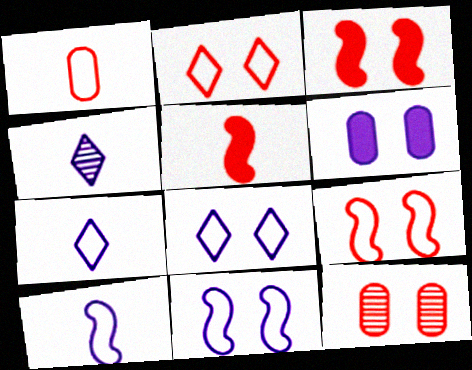[[2, 3, 12]]